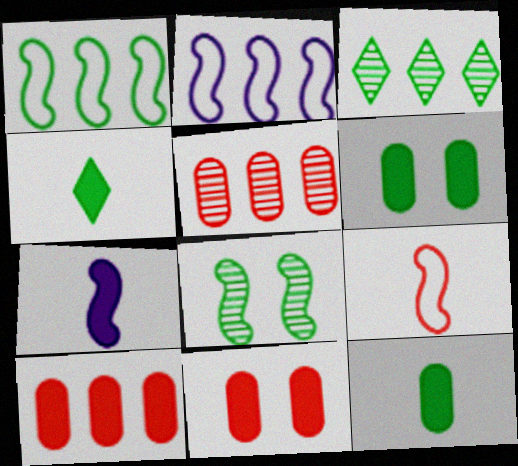[[2, 3, 10]]